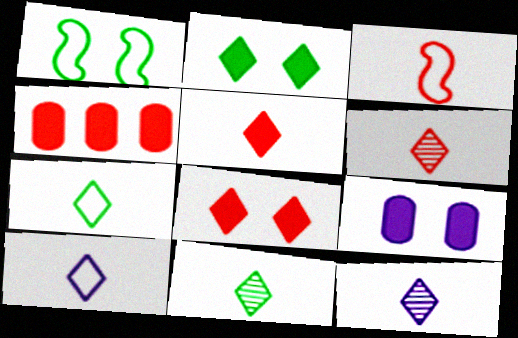[[1, 4, 12], 
[5, 7, 12], 
[5, 10, 11], 
[6, 11, 12]]